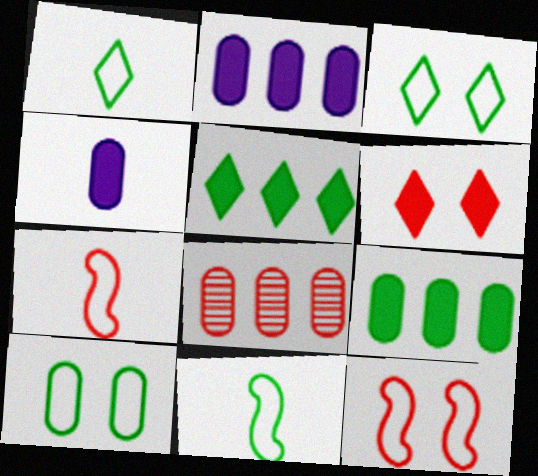[[4, 8, 10], 
[6, 7, 8]]